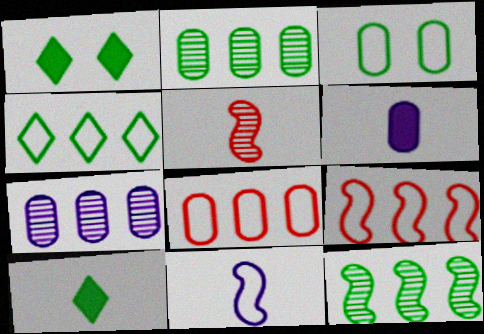[[3, 10, 12]]